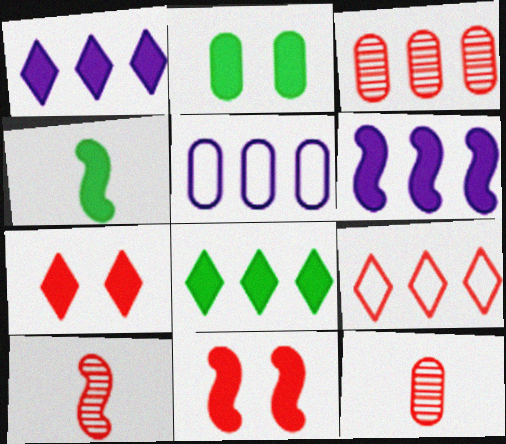[[2, 4, 8], 
[2, 5, 12], 
[4, 6, 11], 
[9, 11, 12]]